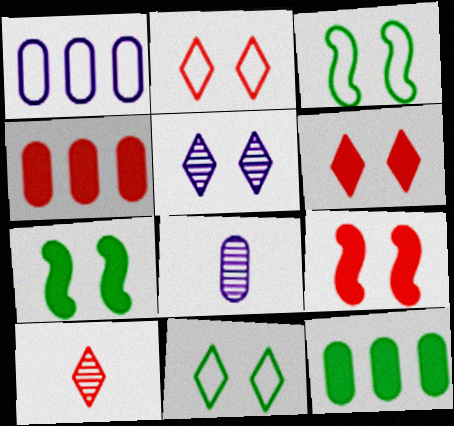[[1, 7, 10], 
[5, 6, 11]]